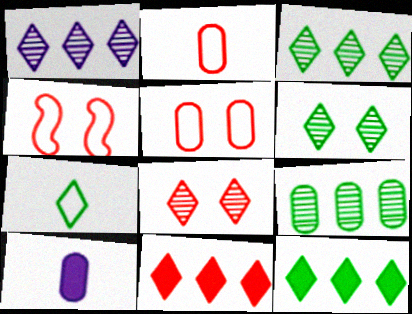[[3, 4, 10], 
[5, 9, 10], 
[6, 7, 12]]